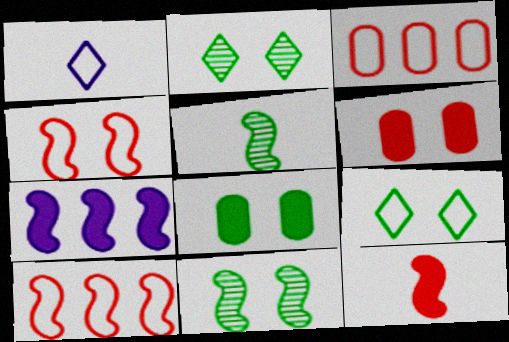[[4, 5, 7], 
[8, 9, 11]]